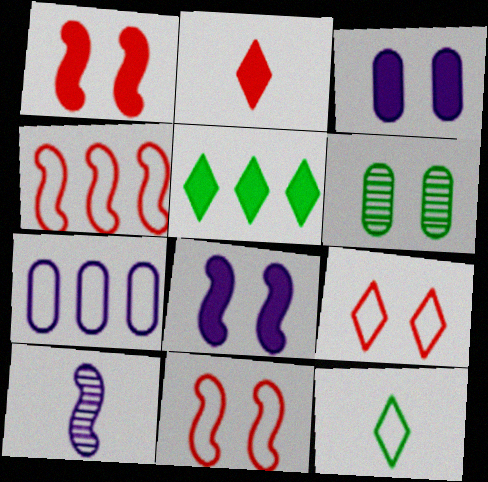[[6, 8, 9], 
[7, 11, 12]]